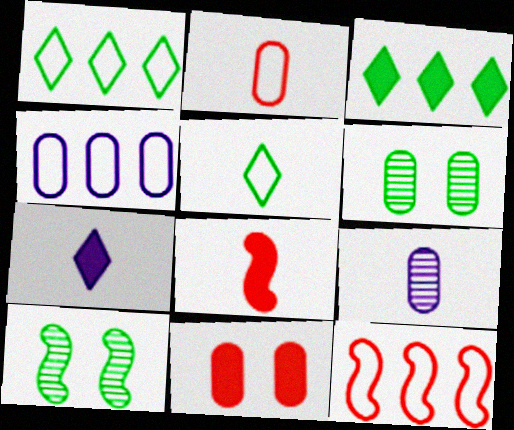[[1, 4, 12], 
[5, 8, 9], 
[6, 7, 12]]